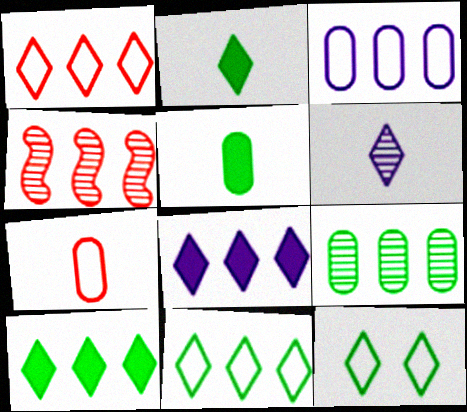[[3, 4, 10]]